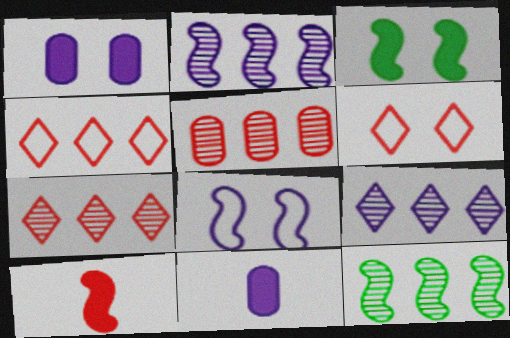[[5, 6, 10], 
[5, 9, 12], 
[6, 11, 12], 
[8, 9, 11], 
[8, 10, 12]]